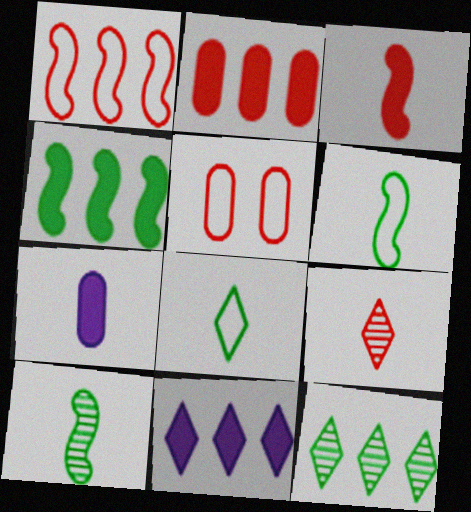[[2, 4, 11], 
[5, 10, 11], 
[6, 7, 9]]